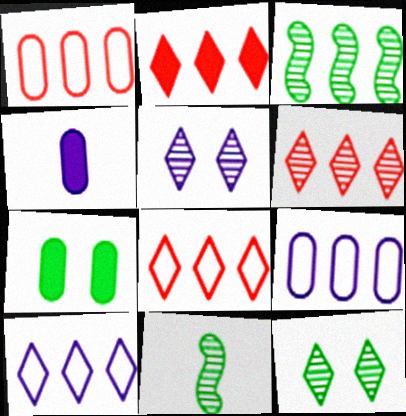[[2, 3, 9], 
[2, 6, 8]]